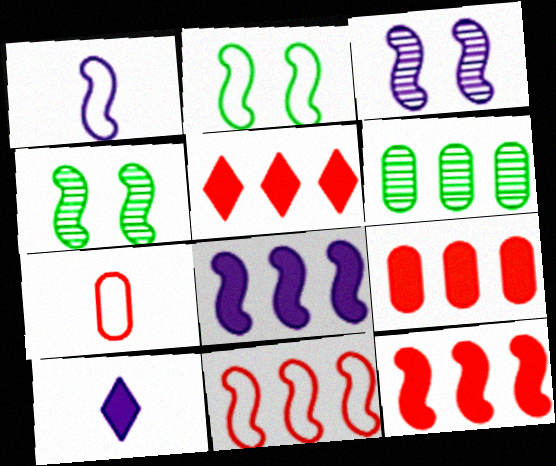[[1, 2, 11], 
[1, 3, 8], 
[1, 4, 12], 
[5, 9, 12]]